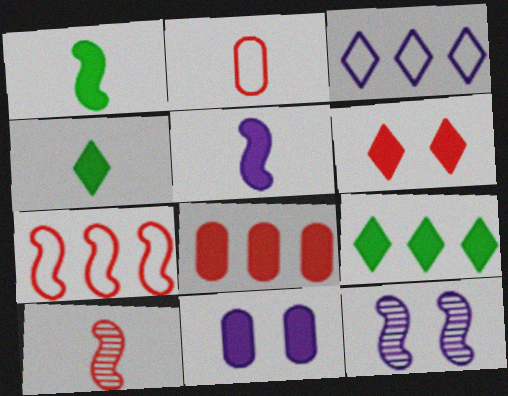[[1, 7, 12], 
[2, 9, 12]]